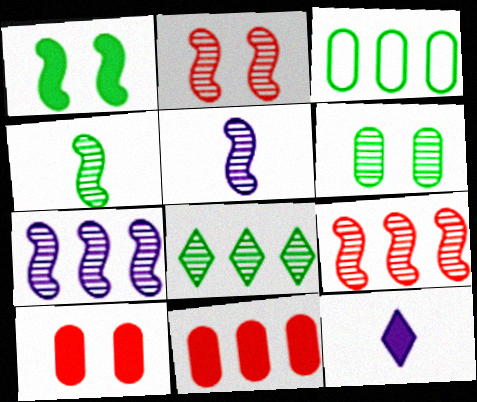[[1, 11, 12], 
[2, 3, 12], 
[2, 4, 7], 
[4, 6, 8]]